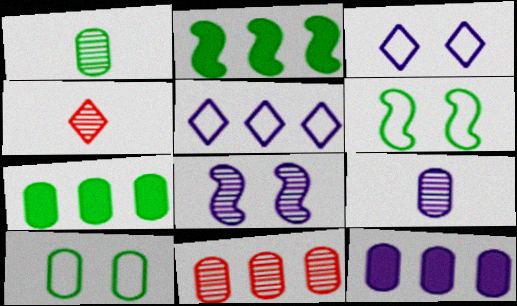[[1, 7, 10], 
[2, 5, 11], 
[4, 6, 12]]